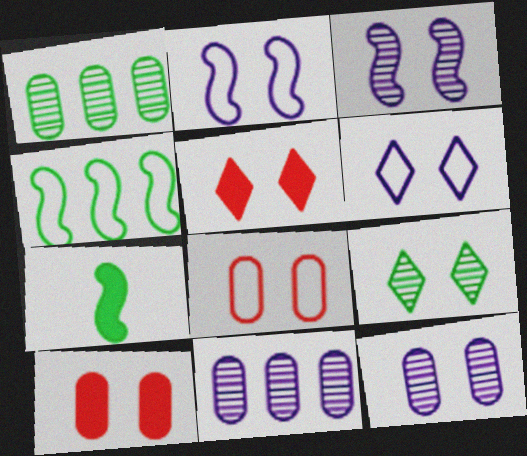[[2, 9, 10], 
[5, 6, 9]]